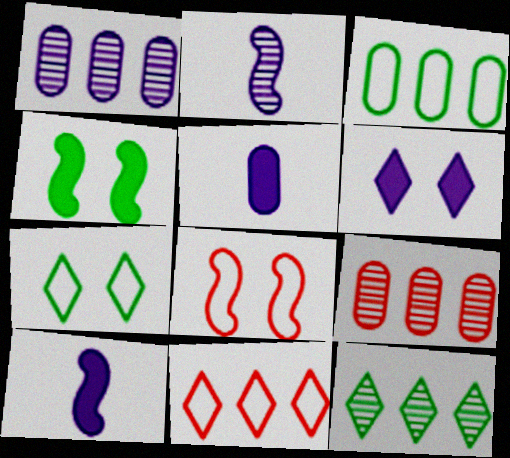[[5, 8, 12], 
[7, 9, 10]]